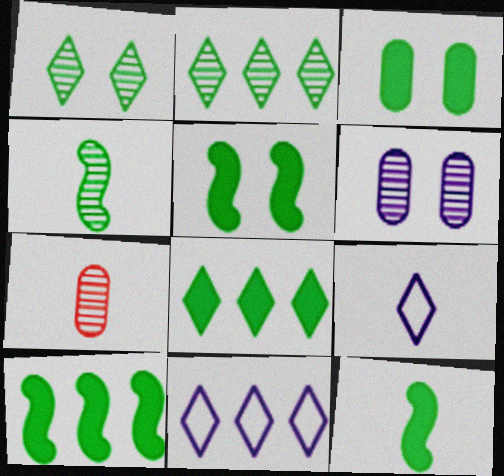[[3, 8, 12], 
[5, 7, 11], 
[5, 10, 12], 
[7, 9, 12]]